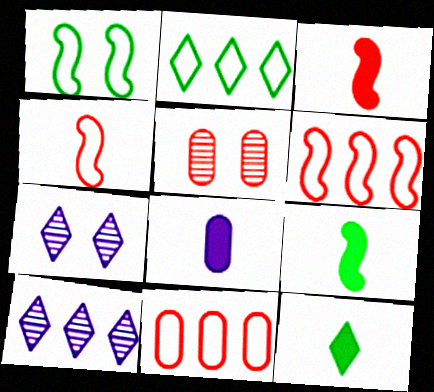[[3, 8, 12], 
[7, 9, 11]]